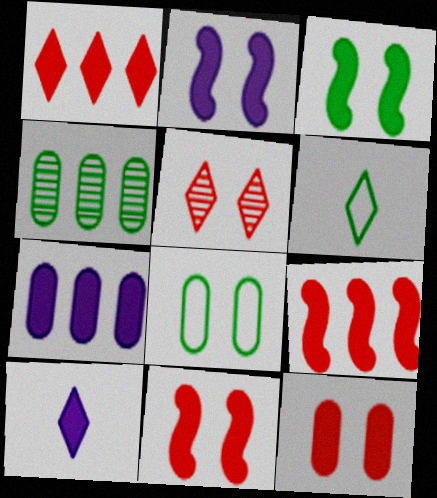[[2, 3, 11], 
[2, 5, 8], 
[2, 7, 10], 
[3, 4, 6]]